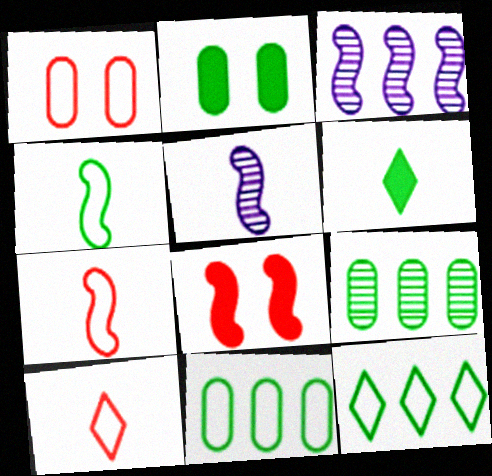[[1, 3, 6], 
[2, 3, 10], 
[3, 4, 8]]